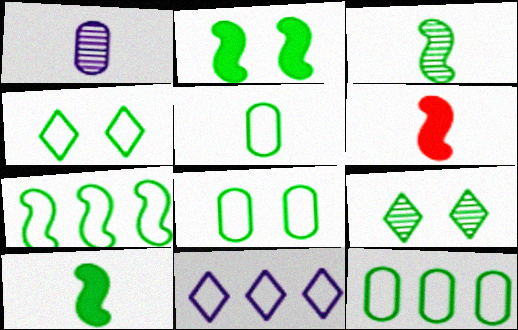[[2, 3, 7], 
[2, 8, 9], 
[4, 5, 7], 
[5, 8, 12], 
[9, 10, 12]]